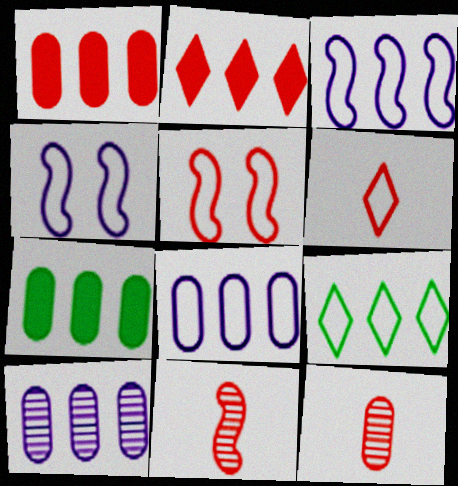[[2, 5, 12]]